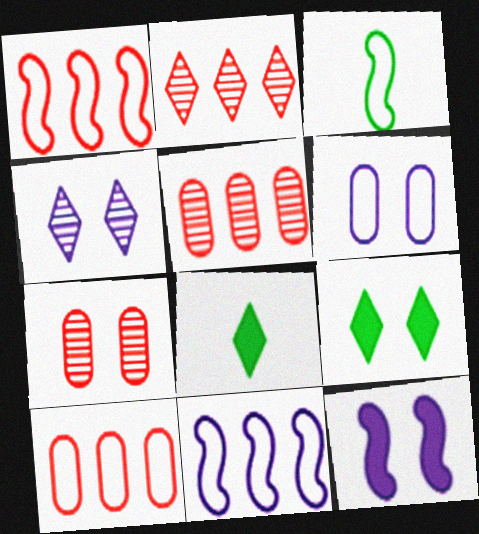[[4, 6, 12], 
[7, 8, 11]]